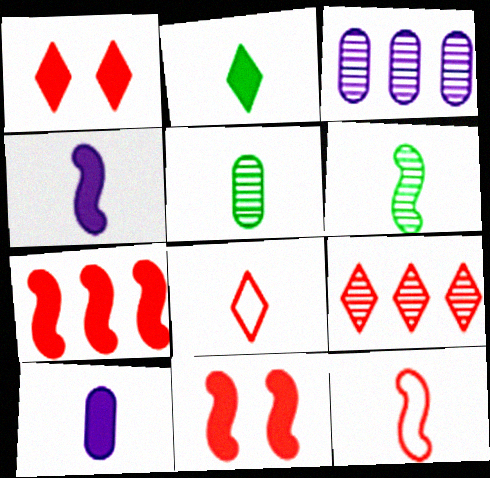[[1, 8, 9], 
[4, 5, 8], 
[4, 6, 12], 
[6, 8, 10]]